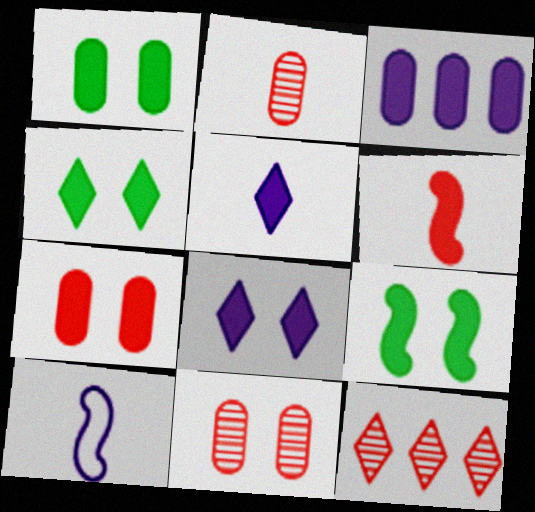[[1, 4, 9], 
[1, 10, 12], 
[3, 4, 6], 
[7, 8, 9]]